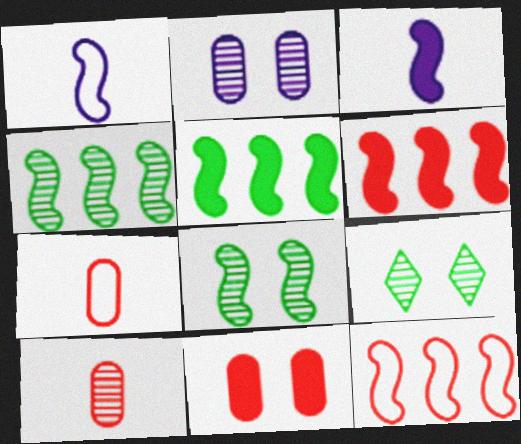[[1, 6, 8], 
[3, 8, 12]]